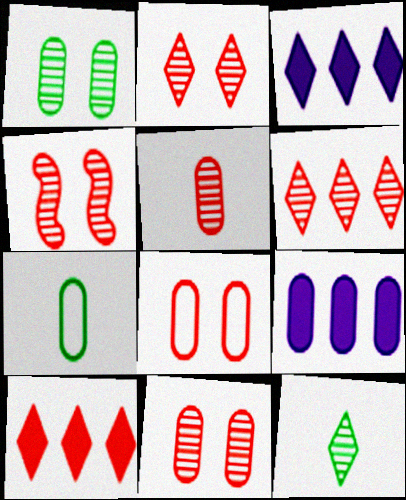[[2, 4, 11], 
[3, 4, 7], 
[4, 5, 6], 
[7, 9, 11]]